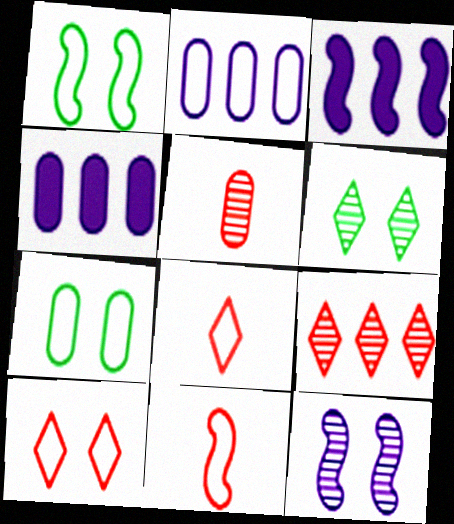[[1, 2, 8], 
[4, 5, 7], 
[4, 6, 11]]